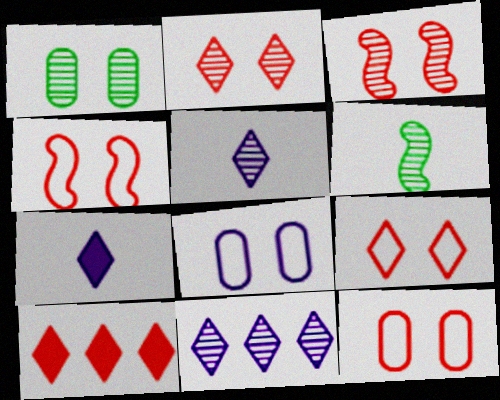[[4, 9, 12], 
[6, 8, 10]]